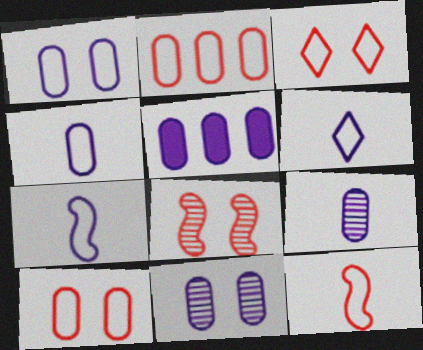[[1, 5, 9], 
[2, 3, 12], 
[4, 5, 11], 
[4, 6, 7]]